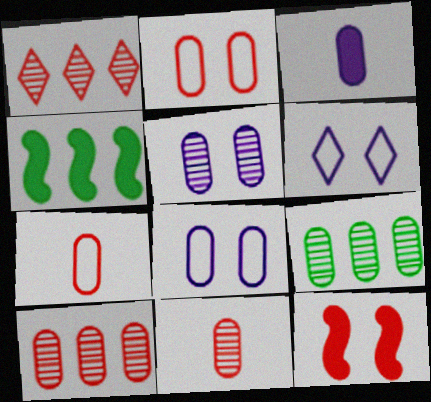[[1, 7, 12], 
[2, 3, 9], 
[4, 6, 11], 
[5, 9, 11]]